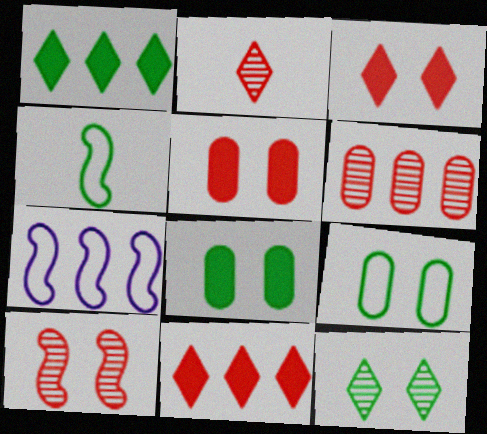[[1, 6, 7], 
[2, 6, 10], 
[2, 7, 8]]